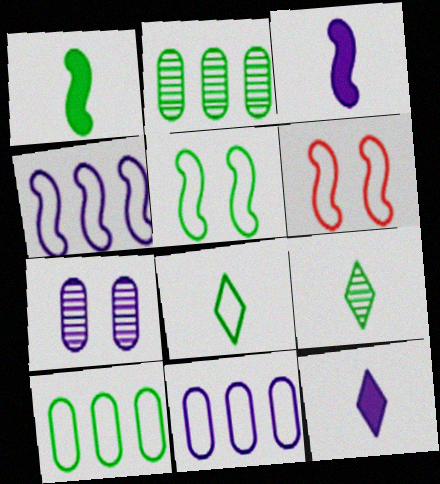[[2, 6, 12], 
[4, 7, 12], 
[5, 8, 10], 
[6, 8, 11]]